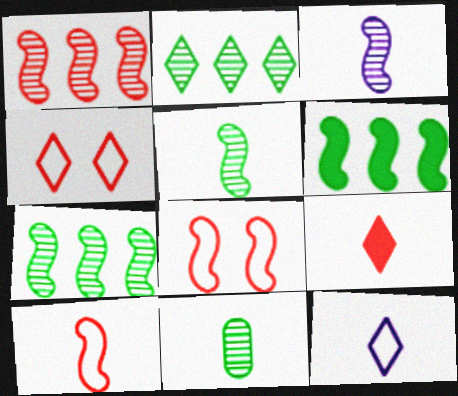[[3, 6, 8]]